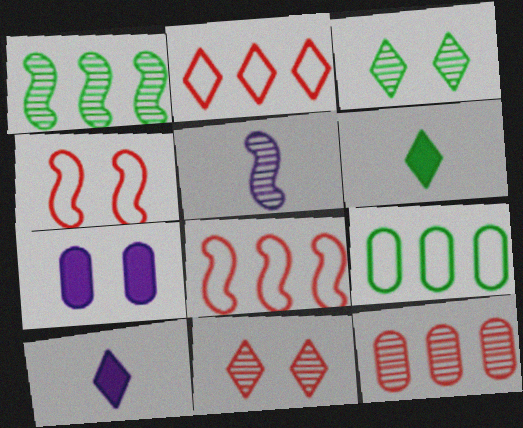[[2, 3, 10], 
[3, 4, 7], 
[3, 5, 12]]